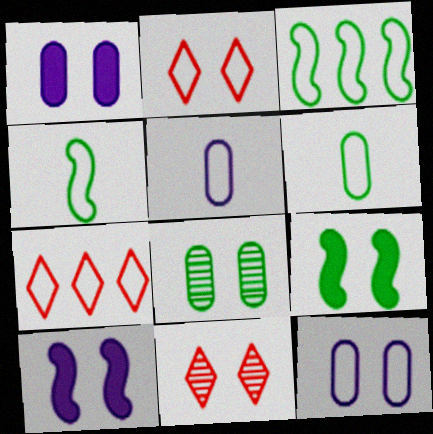[[2, 3, 5], 
[2, 8, 10], 
[4, 7, 12], 
[9, 11, 12]]